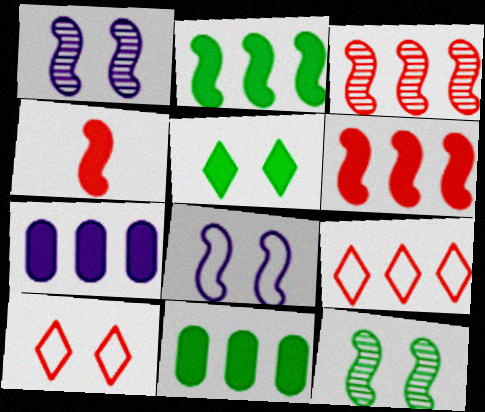[[4, 5, 7]]